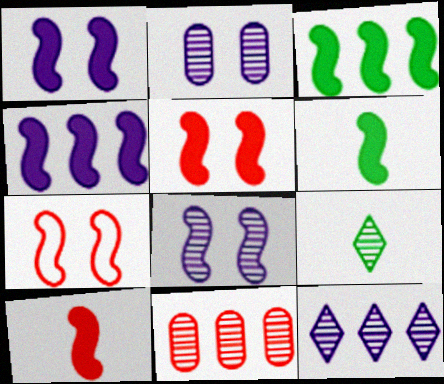[[1, 3, 10], 
[4, 5, 6], 
[8, 9, 11]]